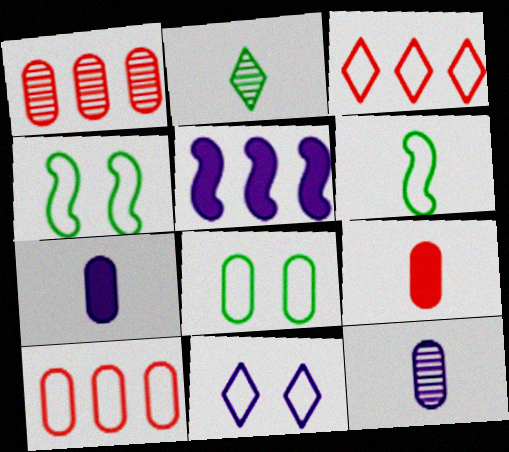[[1, 7, 8], 
[5, 11, 12], 
[6, 10, 11]]